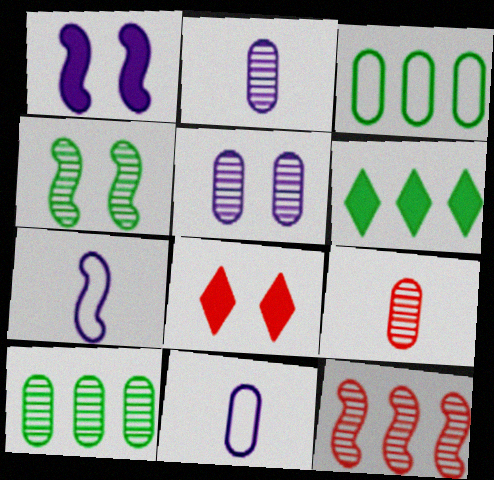[[5, 9, 10], 
[7, 8, 10]]